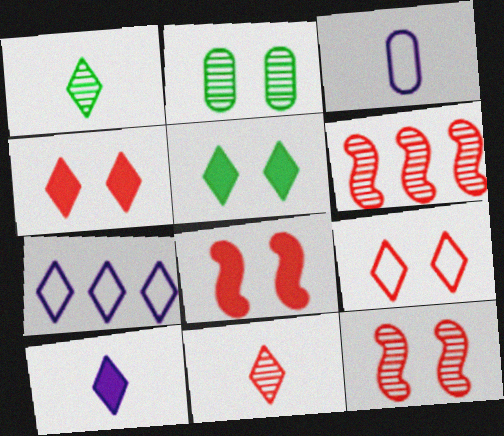[[1, 4, 7], 
[3, 5, 6], 
[5, 7, 11]]